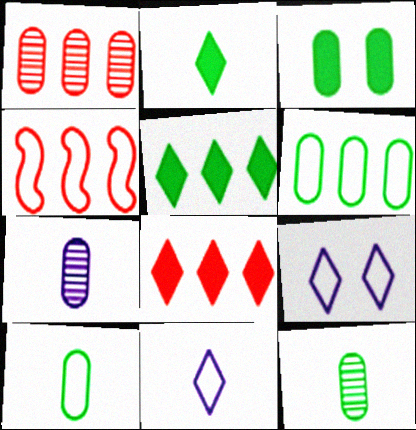[[1, 4, 8], 
[3, 6, 12], 
[4, 9, 10]]